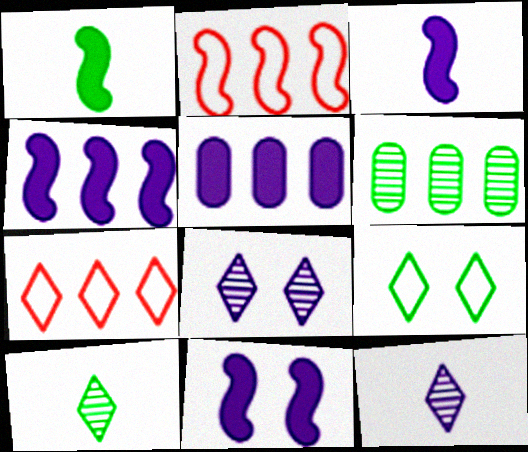[[1, 6, 9], 
[3, 4, 11], 
[4, 6, 7]]